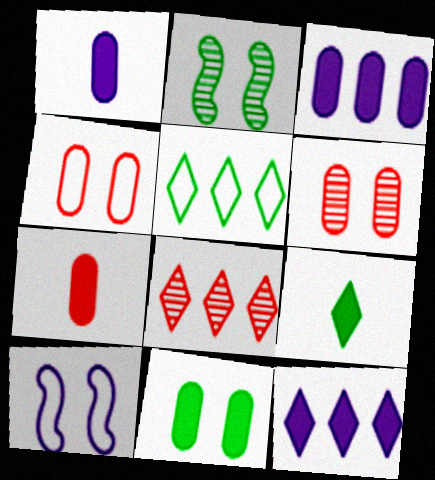[[3, 7, 11], 
[5, 8, 12]]